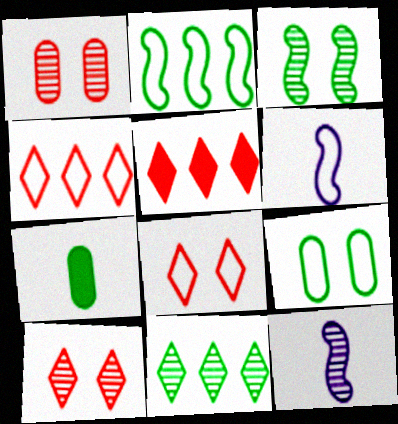[[1, 11, 12], 
[4, 6, 9], 
[5, 9, 12]]